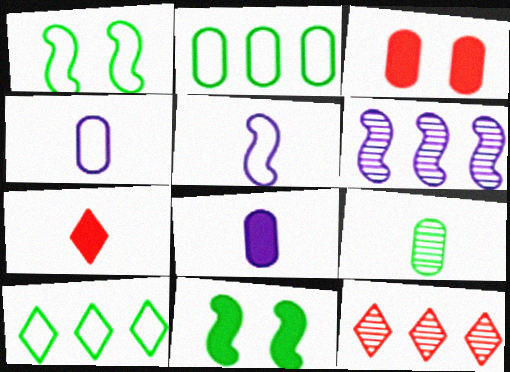[[1, 8, 12], 
[4, 11, 12], 
[5, 7, 9], 
[9, 10, 11]]